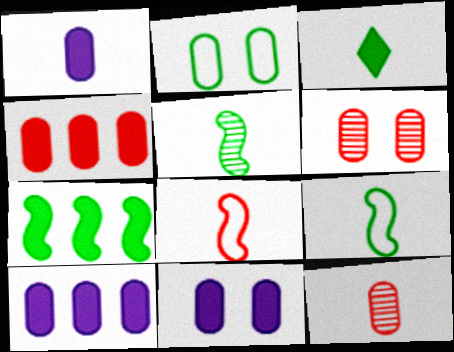[[1, 10, 11], 
[2, 6, 11], 
[2, 10, 12]]